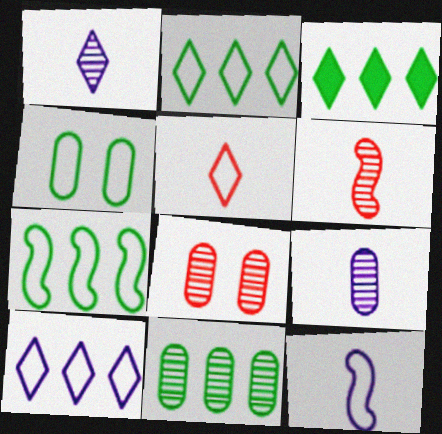[[3, 7, 11], 
[3, 8, 12], 
[8, 9, 11]]